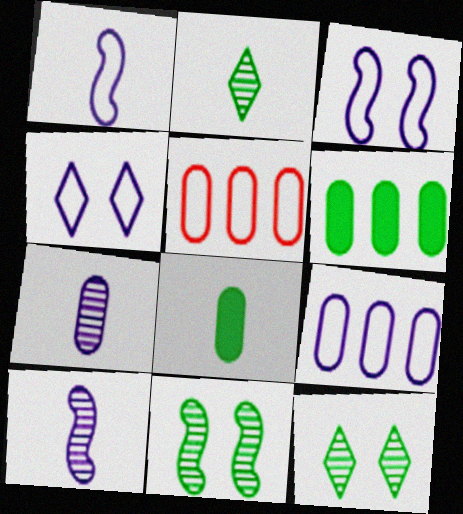[[1, 4, 9]]